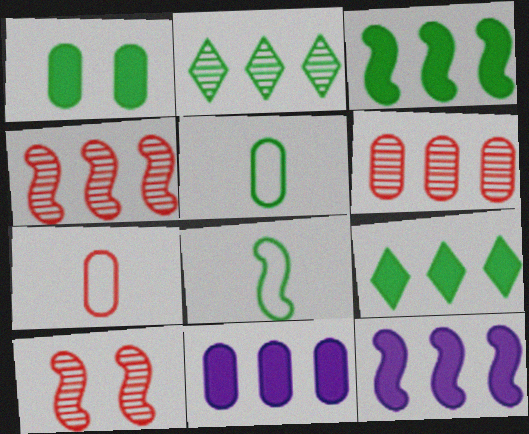[[1, 2, 8], 
[8, 10, 12]]